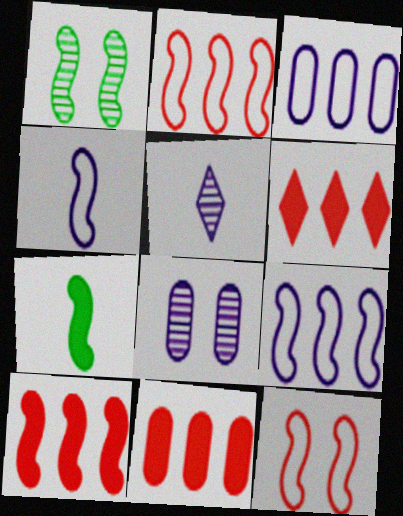[[1, 4, 10], 
[6, 10, 11]]